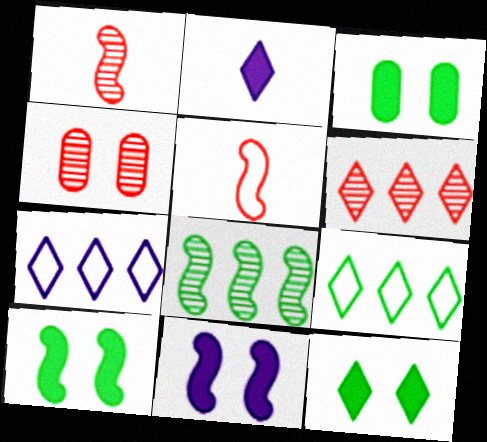[[1, 3, 7], 
[1, 4, 6], 
[3, 10, 12], 
[5, 8, 11]]